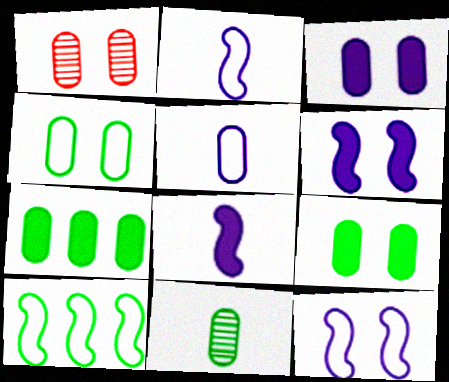[[1, 3, 4], 
[1, 5, 7], 
[4, 7, 11]]